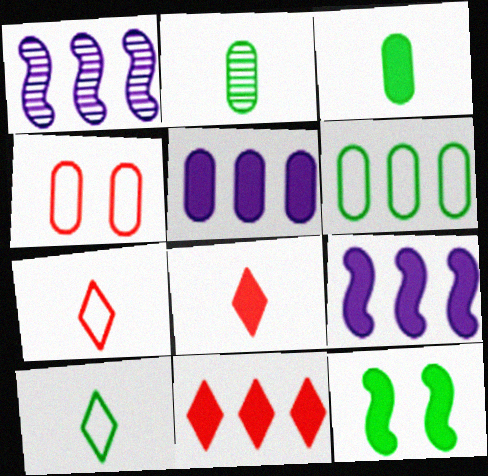[[1, 6, 11], 
[2, 4, 5], 
[5, 8, 12]]